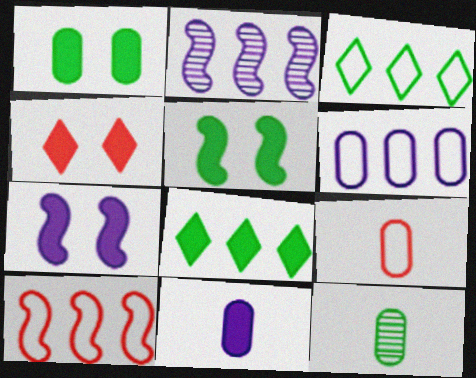[[1, 4, 7], 
[3, 5, 12], 
[3, 6, 10], 
[9, 11, 12]]